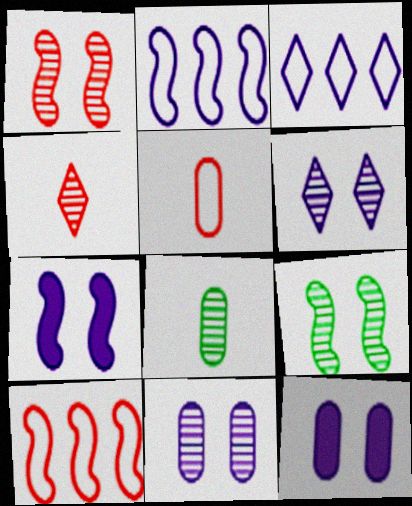[]